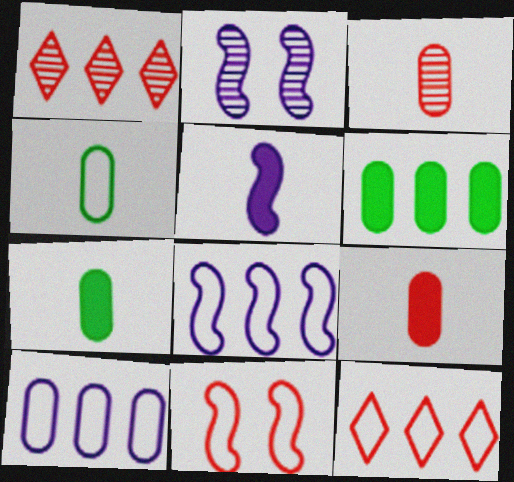[[1, 6, 8], 
[1, 9, 11], 
[2, 5, 8], 
[2, 7, 12]]